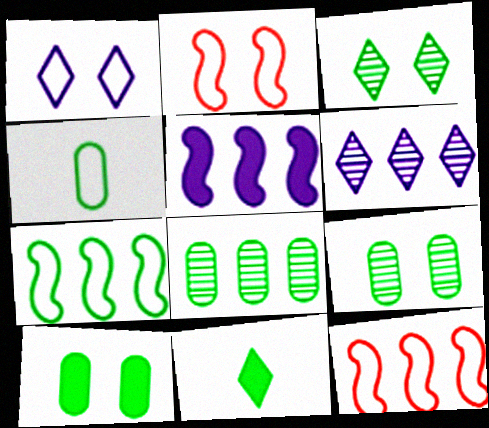[[1, 4, 12], 
[4, 8, 10], 
[7, 9, 11]]